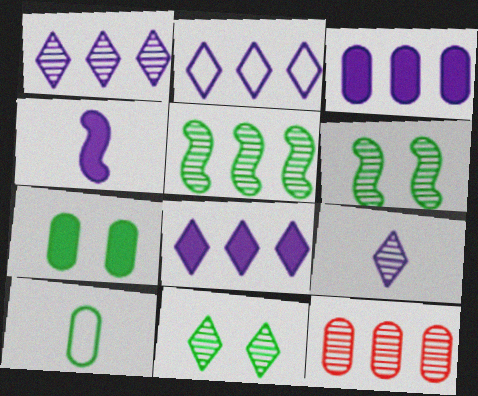[[1, 2, 8], 
[1, 5, 12], 
[6, 9, 12]]